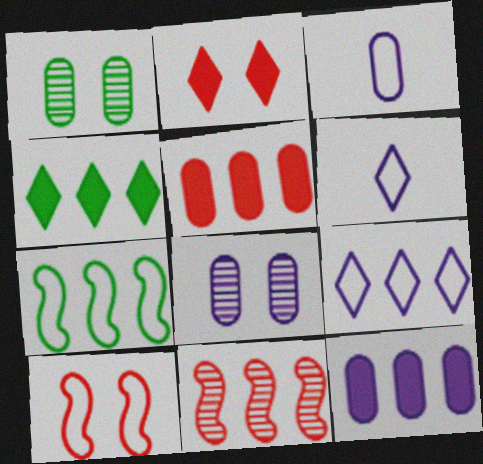[[1, 3, 5], 
[3, 8, 12]]